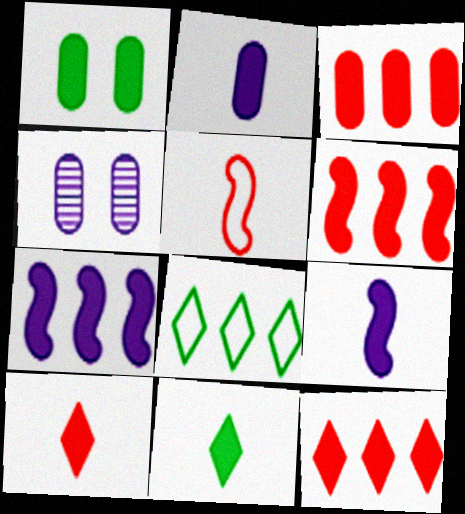[[1, 2, 3], 
[1, 7, 10], 
[1, 9, 12], 
[3, 6, 12]]